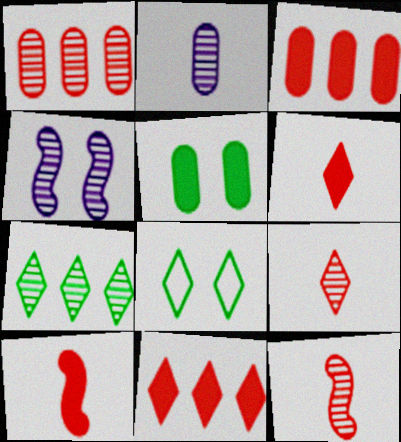[]